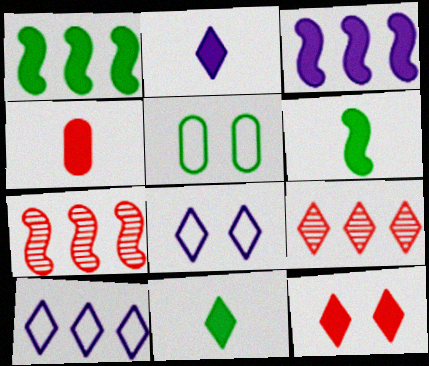[[2, 4, 6], 
[2, 5, 7], 
[8, 9, 11]]